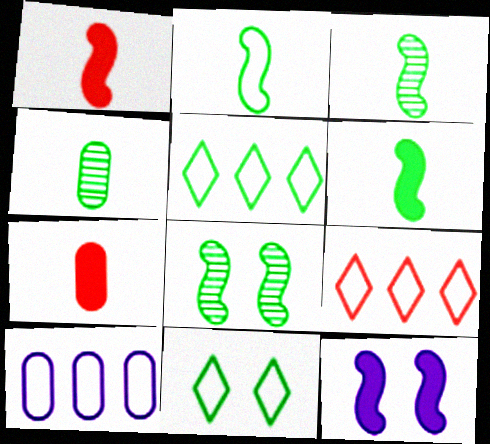[[2, 3, 6], 
[4, 9, 12]]